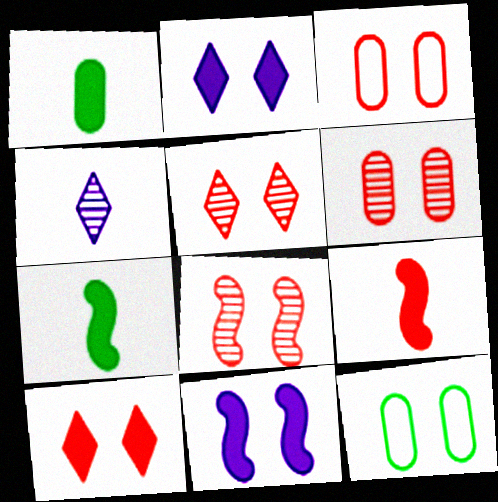[[2, 8, 12], 
[3, 8, 10], 
[5, 6, 8], 
[5, 11, 12]]